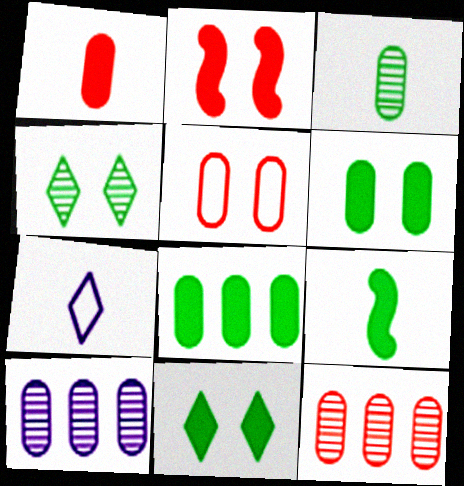[[1, 5, 12], 
[8, 9, 11]]